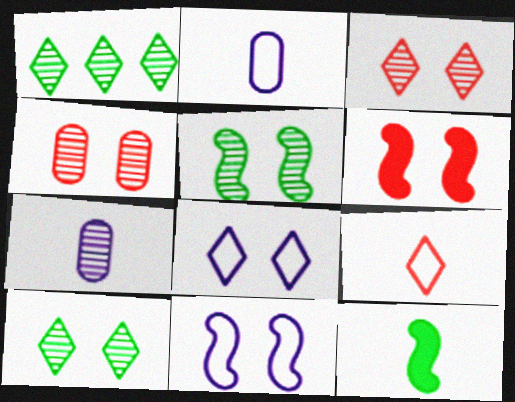[[1, 2, 6], 
[5, 6, 11], 
[7, 9, 12]]